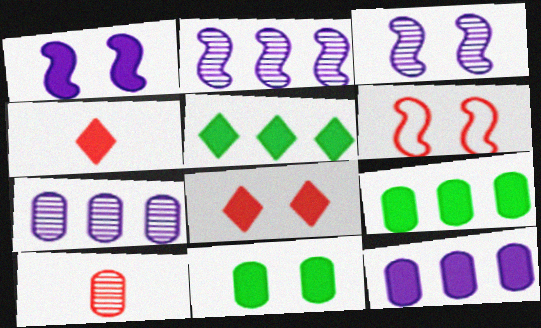[[1, 4, 9], 
[1, 8, 11]]